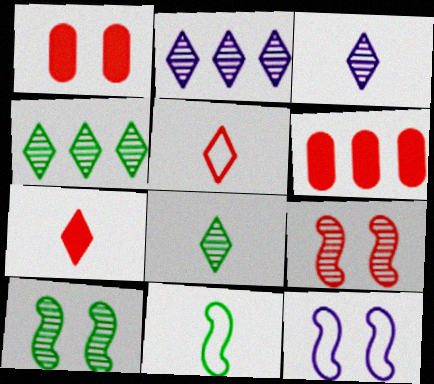[[1, 2, 11], 
[5, 6, 9], 
[6, 8, 12]]